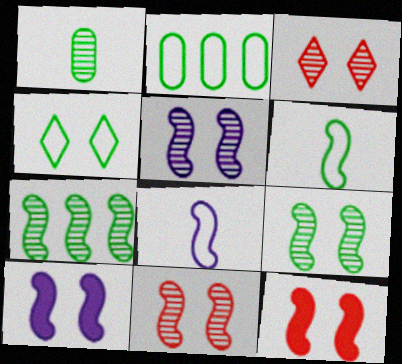[[2, 4, 6], 
[5, 9, 11], 
[7, 8, 12]]